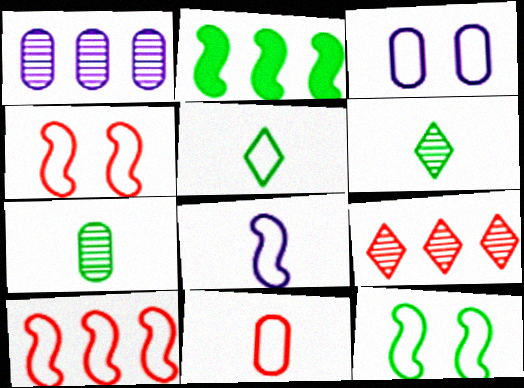[[3, 5, 10], 
[5, 8, 11], 
[8, 10, 12]]